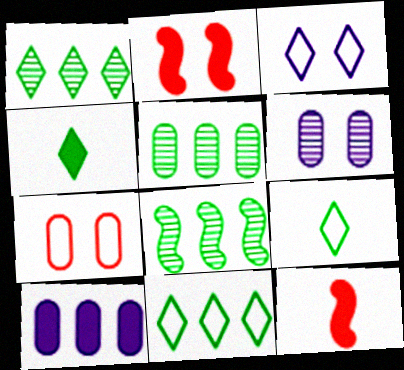[[1, 5, 8], 
[2, 4, 10], 
[3, 5, 12], 
[6, 11, 12]]